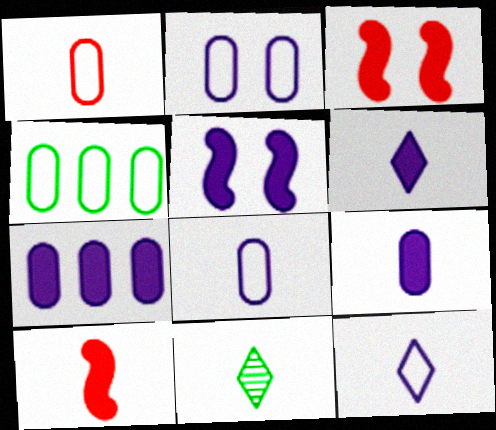[[1, 2, 4], 
[5, 6, 7], 
[8, 10, 11]]